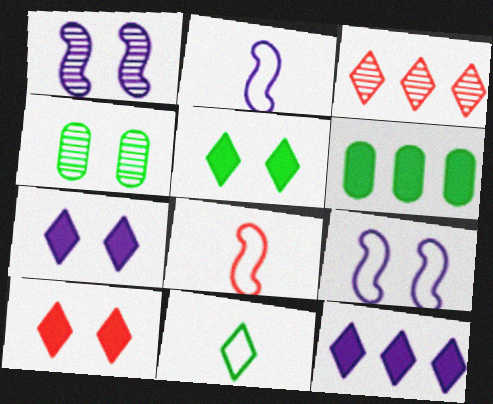[[3, 7, 11], 
[4, 8, 12], 
[4, 9, 10], 
[5, 7, 10]]